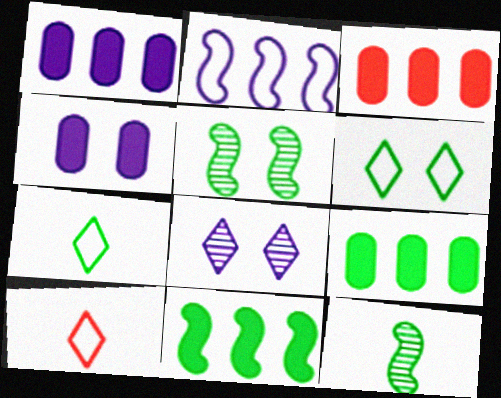[[1, 3, 9], 
[1, 5, 10], 
[5, 7, 9], 
[6, 9, 12]]